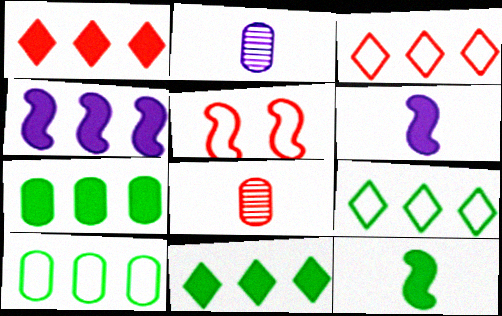[[1, 4, 7], 
[1, 5, 8], 
[2, 5, 11]]